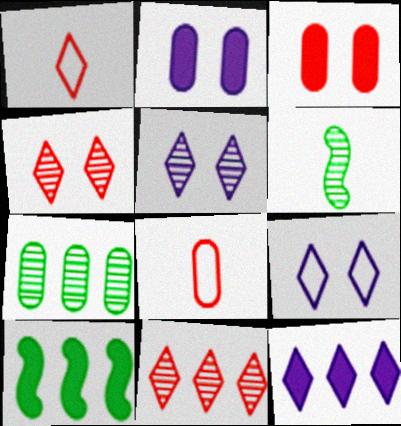[[2, 7, 8], 
[5, 8, 10]]